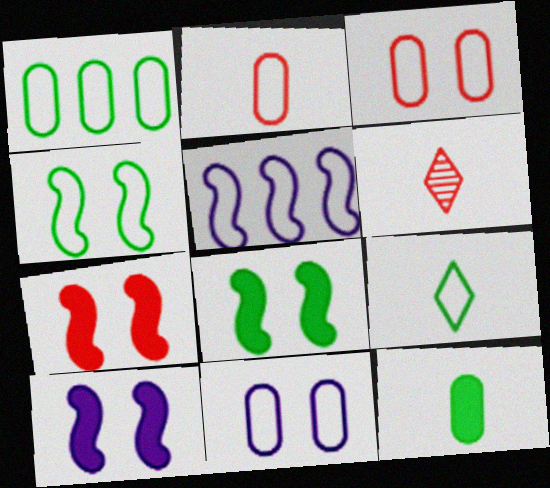[[1, 2, 11], 
[1, 4, 9], 
[1, 6, 10], 
[3, 5, 9], 
[7, 8, 10]]